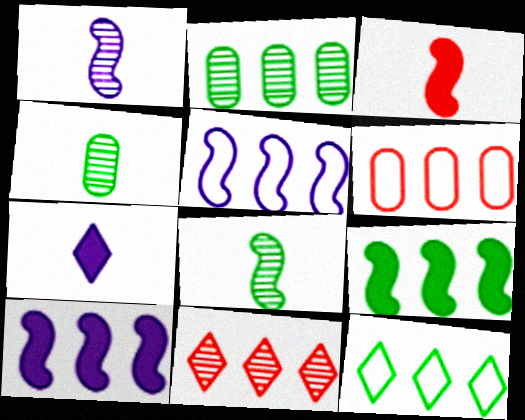[[2, 9, 12], 
[5, 6, 12]]